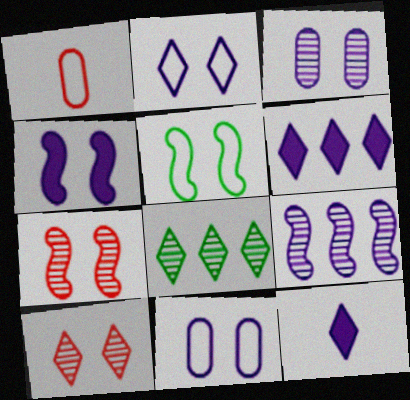[[1, 4, 8], 
[2, 3, 4], 
[4, 5, 7], 
[9, 11, 12]]